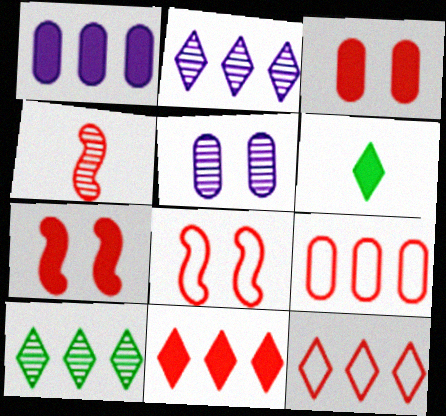[[1, 6, 7], 
[3, 4, 12], 
[4, 5, 10]]